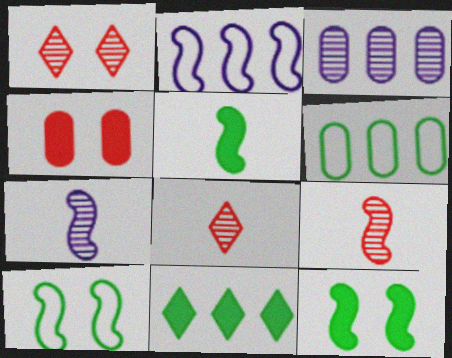[[2, 9, 12]]